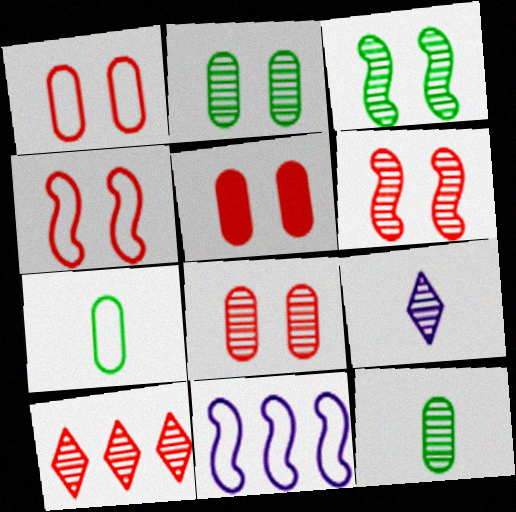[[1, 5, 8]]